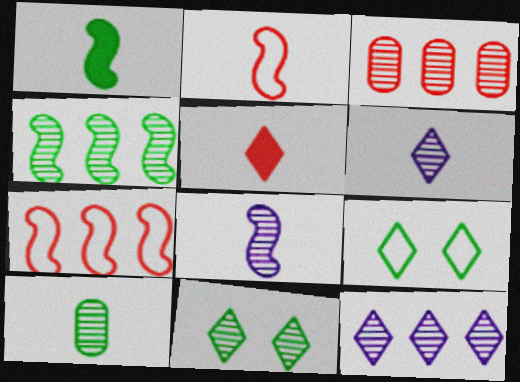[[1, 2, 8], 
[3, 4, 12], 
[3, 8, 11], 
[4, 10, 11], 
[5, 9, 12]]